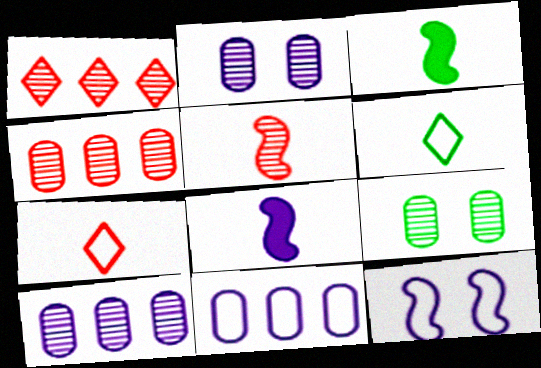[]